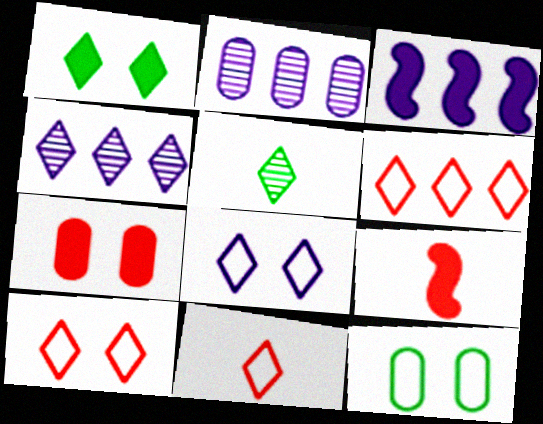[[1, 4, 11], 
[4, 9, 12], 
[6, 10, 11]]